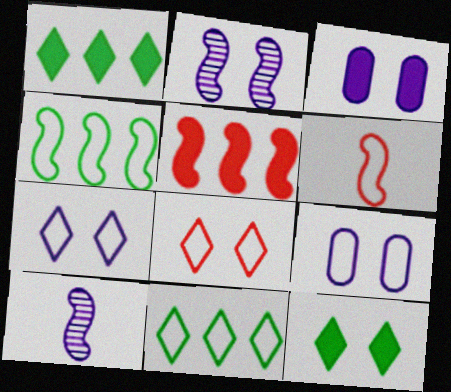[[2, 3, 7], 
[6, 9, 11]]